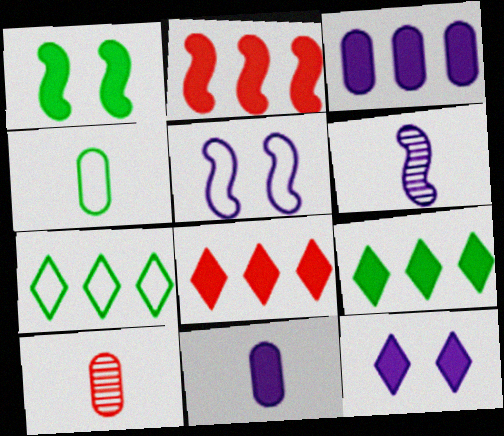[[1, 8, 11], 
[2, 3, 9], 
[4, 10, 11], 
[5, 9, 10]]